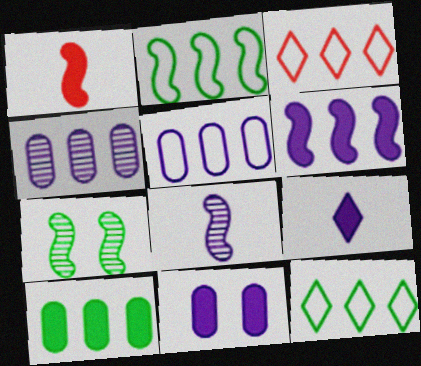[[2, 3, 5], 
[6, 9, 11]]